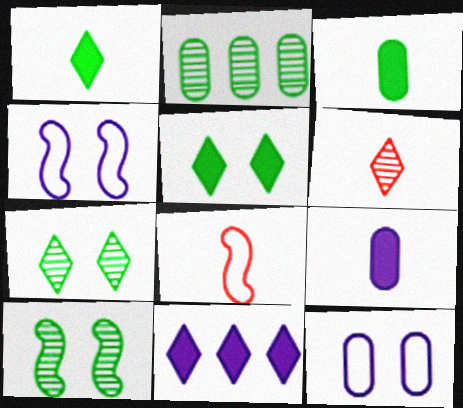[]